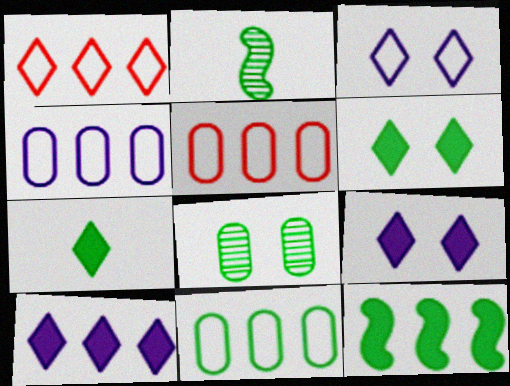[[2, 5, 9], 
[2, 6, 11], 
[4, 5, 11]]